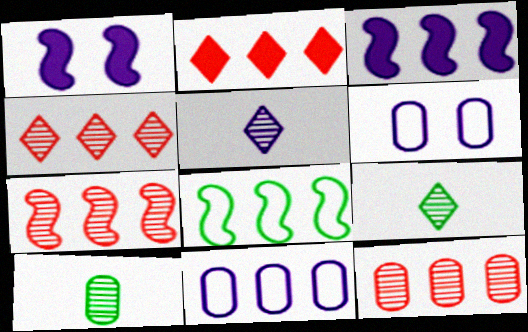[[1, 5, 11], 
[3, 5, 6], 
[3, 7, 8], 
[4, 7, 12]]